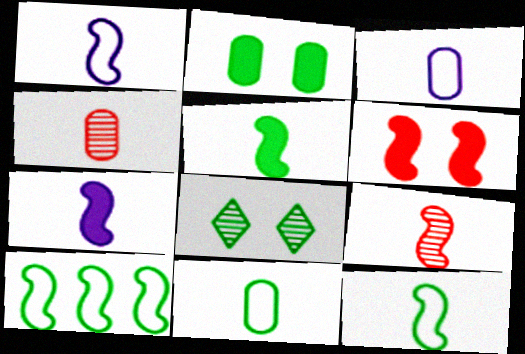[[1, 5, 9], 
[7, 9, 12]]